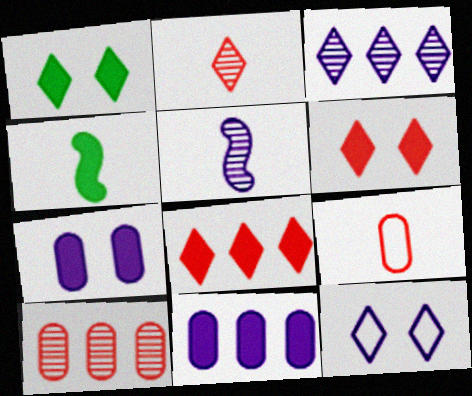[[4, 6, 11], 
[4, 7, 8], 
[4, 10, 12], 
[5, 11, 12]]